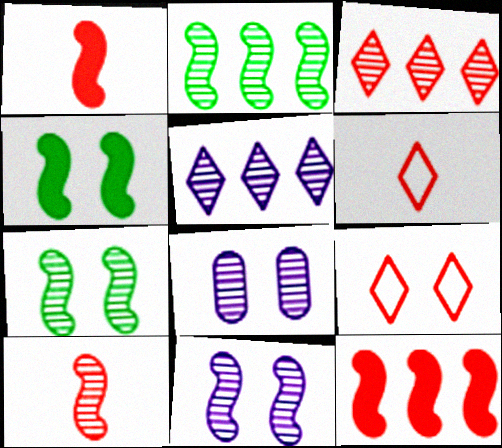[[2, 10, 11], 
[4, 8, 9]]